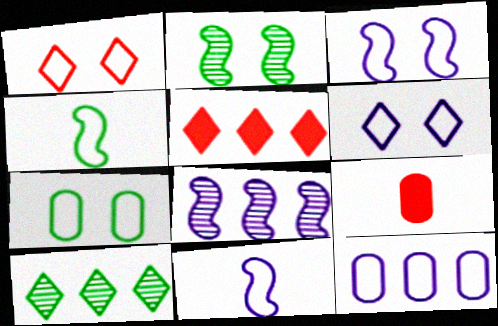[[1, 3, 7], 
[1, 4, 12], 
[3, 9, 10], 
[6, 11, 12]]